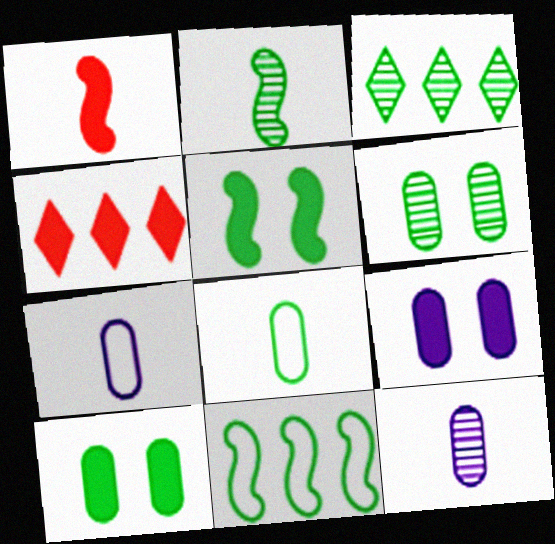[[2, 3, 6], 
[2, 5, 11], 
[3, 5, 8]]